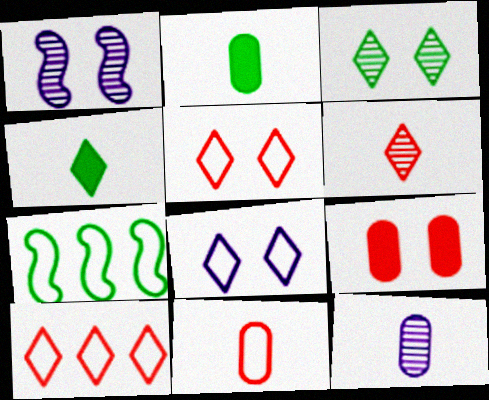[[1, 2, 10], 
[2, 3, 7], 
[2, 11, 12], 
[7, 8, 11]]